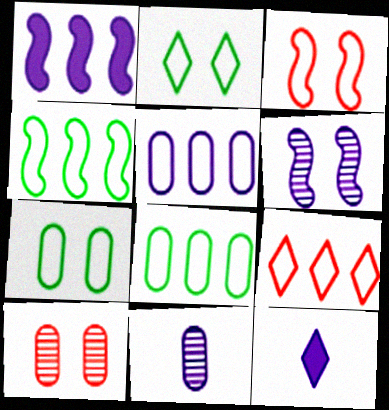[[4, 5, 9], 
[4, 10, 12], 
[5, 6, 12]]